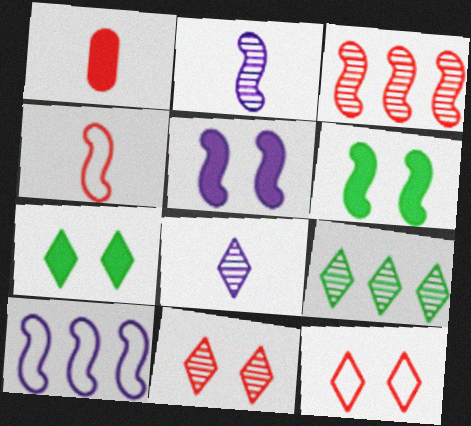[[1, 3, 12], 
[2, 5, 10], 
[8, 9, 11]]